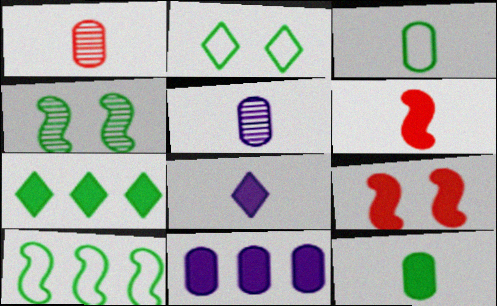[[2, 3, 10], 
[3, 4, 7], 
[6, 8, 12]]